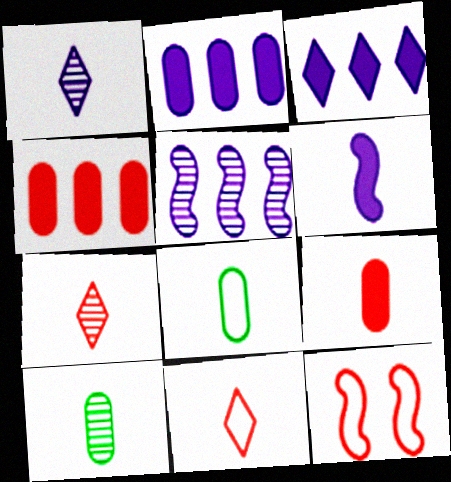[[3, 10, 12], 
[4, 7, 12], 
[6, 7, 8], 
[6, 10, 11]]